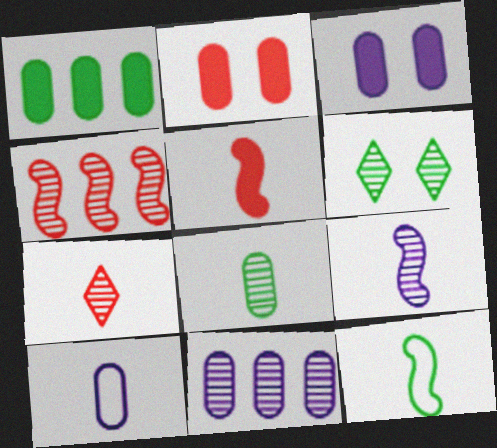[[1, 6, 12], 
[3, 10, 11], 
[5, 9, 12], 
[7, 8, 9]]